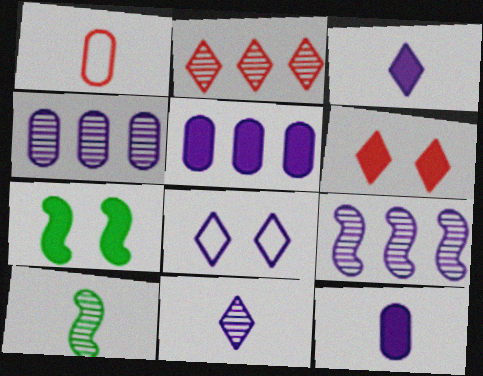[[1, 3, 10], 
[8, 9, 12]]